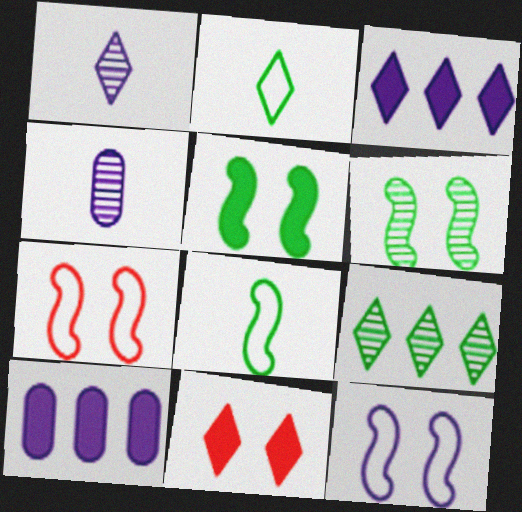[[1, 10, 12], 
[3, 4, 12]]